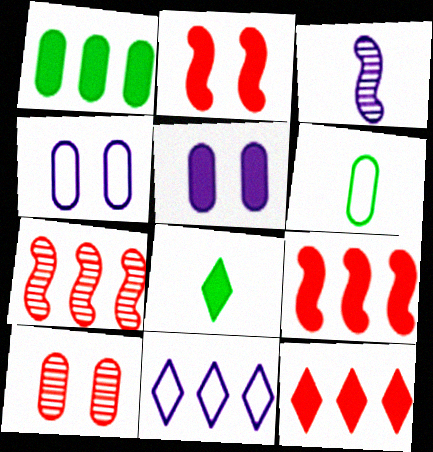[[1, 7, 11], 
[3, 5, 11], 
[4, 7, 8], 
[5, 8, 9]]